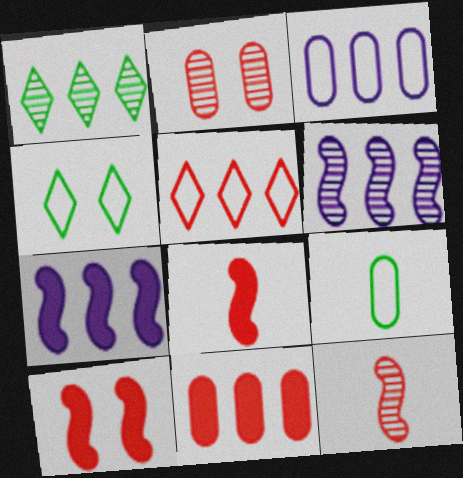[[2, 5, 8]]